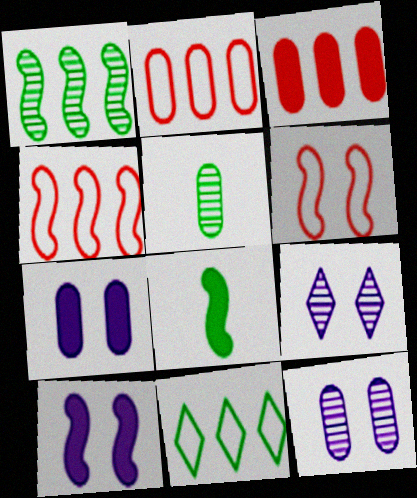[[2, 5, 7], 
[2, 8, 9]]